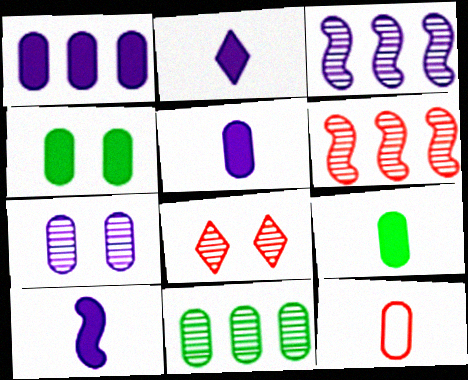[[2, 5, 10]]